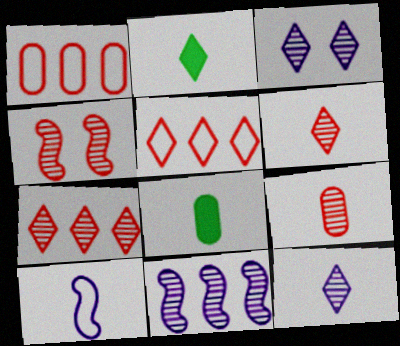[[2, 3, 5], 
[2, 9, 10], 
[4, 7, 9], 
[6, 8, 10]]